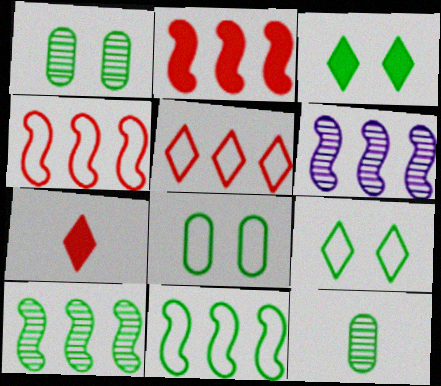[[2, 6, 11], 
[3, 11, 12], 
[6, 7, 8]]